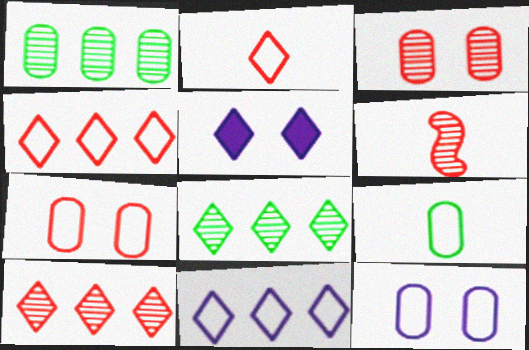[[2, 5, 8], 
[3, 6, 10]]